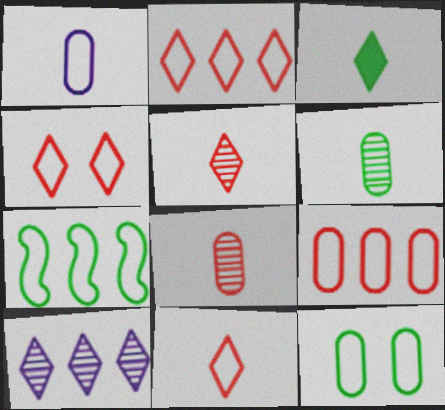[[1, 4, 7], 
[1, 9, 12], 
[2, 4, 11], 
[3, 4, 10]]